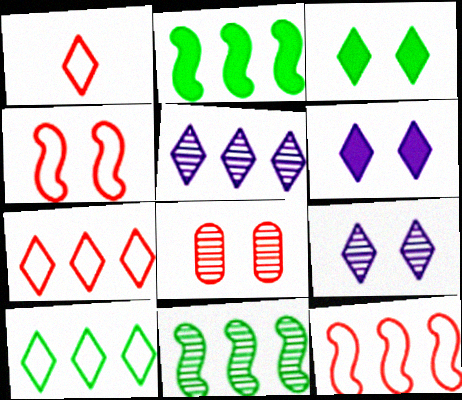[[1, 3, 5]]